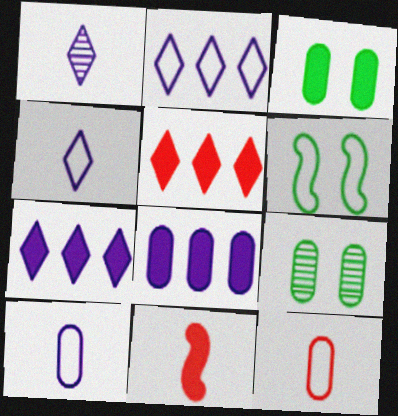[[2, 6, 12], 
[2, 9, 11], 
[3, 7, 11], 
[8, 9, 12]]